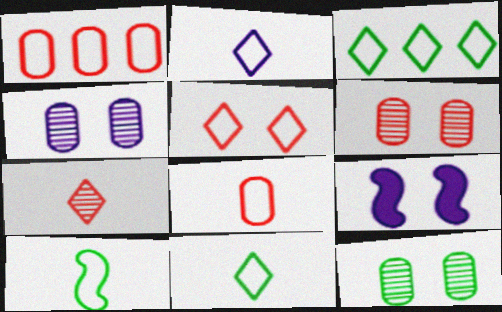[[2, 3, 5], 
[2, 8, 10], 
[4, 6, 12], 
[5, 9, 12]]